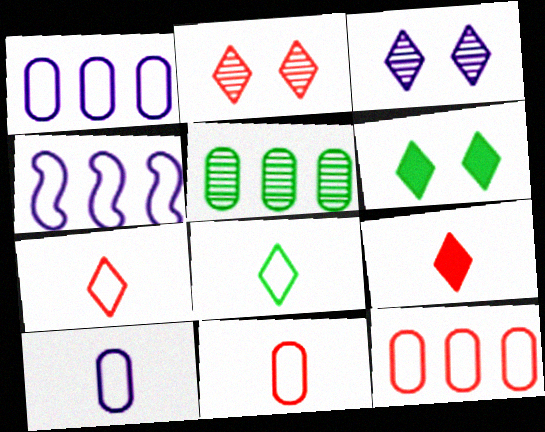[]